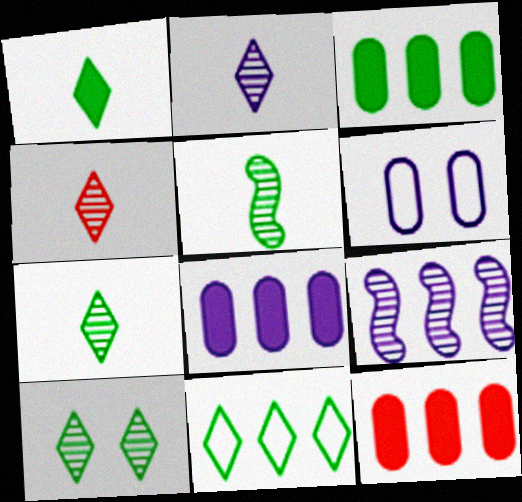[[1, 10, 11], 
[2, 4, 7], 
[3, 8, 12], 
[9, 11, 12]]